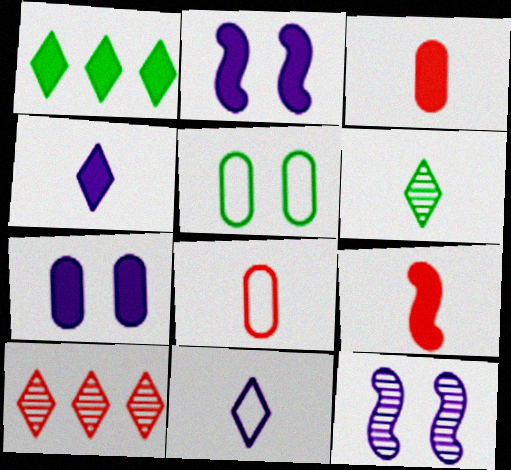[[1, 2, 3], 
[1, 7, 9], 
[1, 8, 12]]